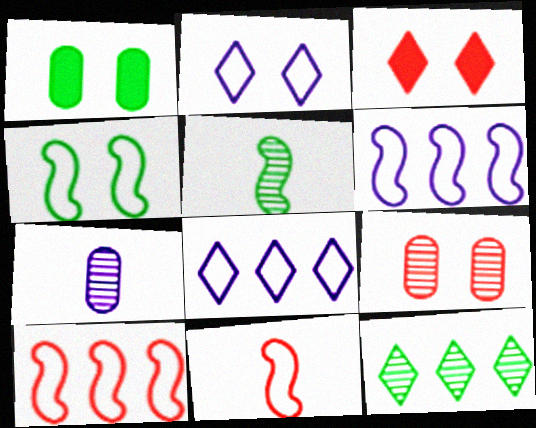[[4, 6, 11]]